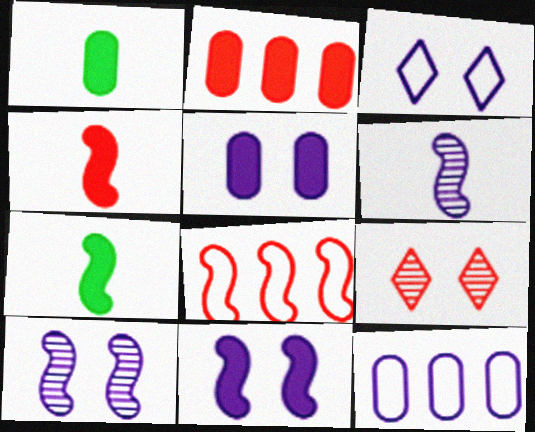[[1, 2, 5], 
[3, 5, 10], 
[7, 8, 10], 
[7, 9, 12]]